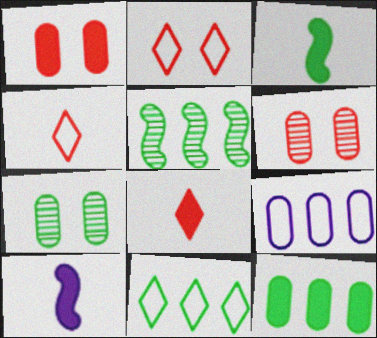[[3, 7, 11], 
[5, 11, 12], 
[6, 10, 11]]